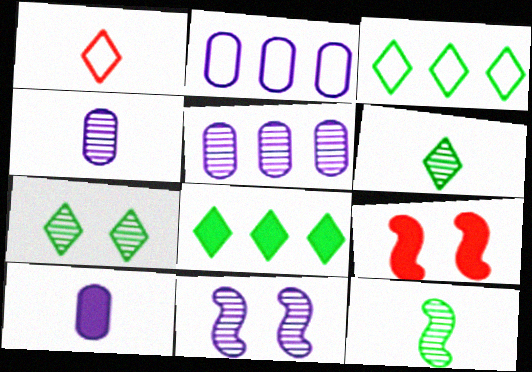[[1, 10, 12], 
[2, 6, 9], 
[3, 4, 9], 
[8, 9, 10]]